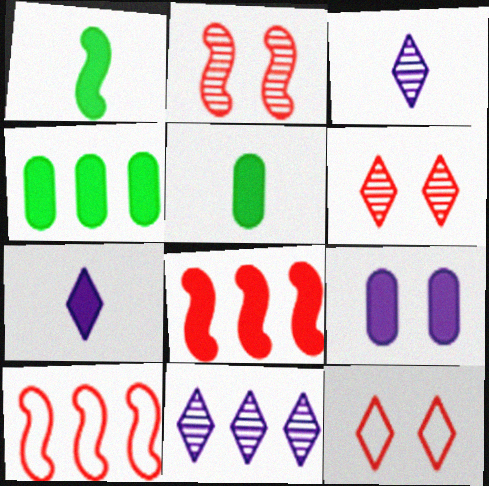[[4, 10, 11]]